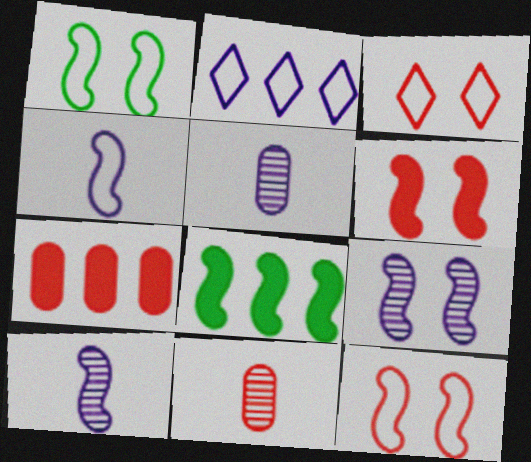[[1, 6, 9], 
[3, 5, 8], 
[8, 10, 12]]